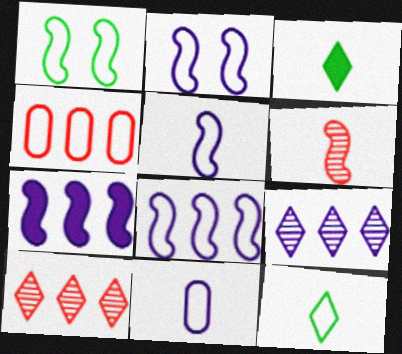[[1, 6, 7], 
[2, 4, 12], 
[2, 5, 8], 
[3, 6, 11]]